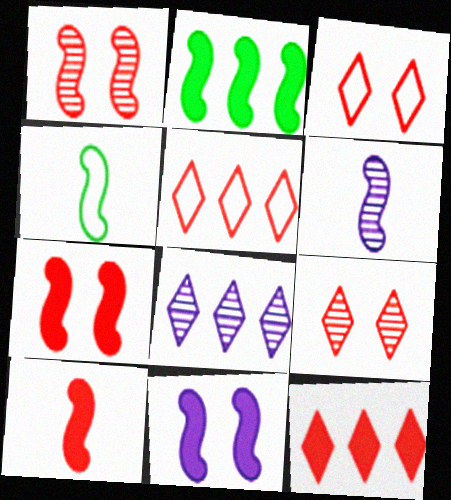[[2, 10, 11], 
[4, 6, 10]]